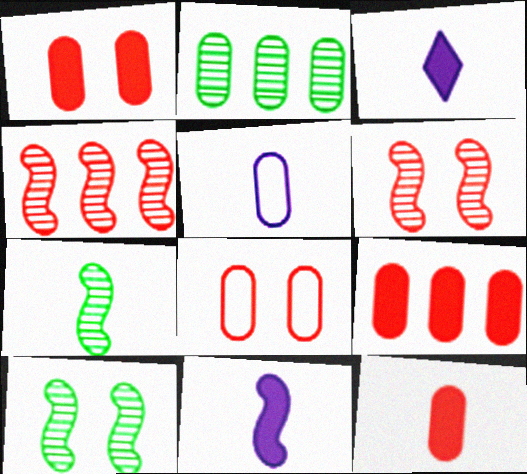[[1, 2, 5], 
[1, 9, 12]]